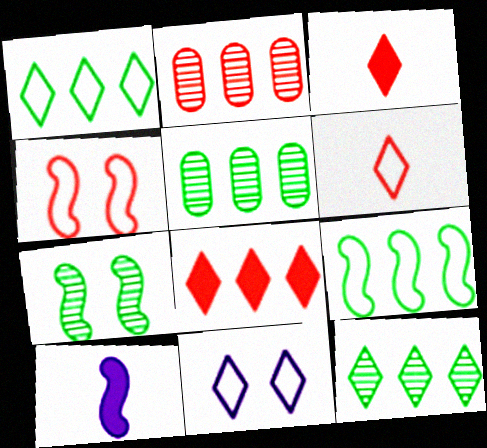[[1, 6, 11], 
[2, 3, 4], 
[3, 11, 12]]